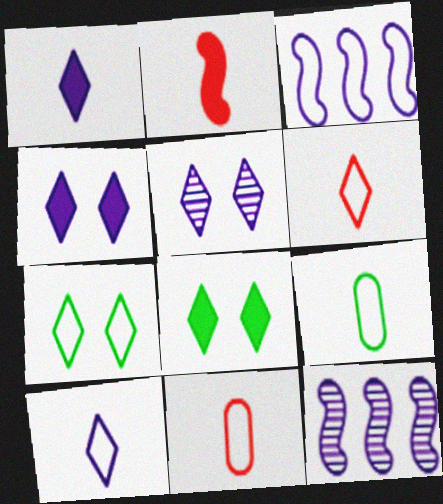[[3, 7, 11], 
[8, 11, 12]]